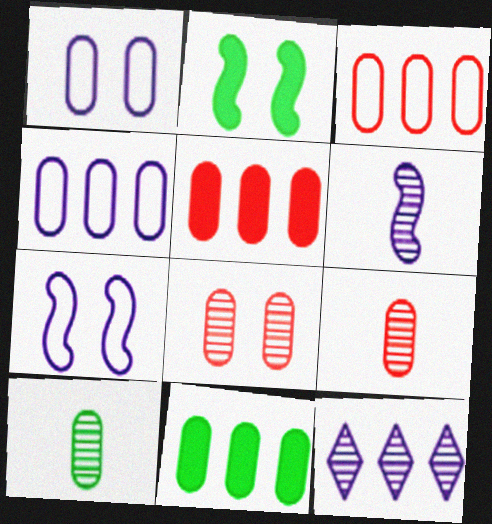[[1, 5, 10], 
[1, 9, 11]]